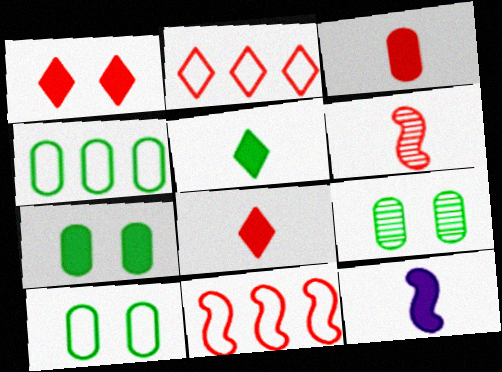[[2, 9, 12], 
[3, 5, 12], 
[7, 9, 10]]